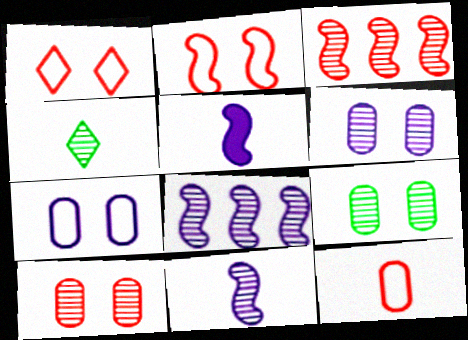[[3, 4, 6], 
[4, 5, 12], 
[4, 8, 10], 
[6, 9, 10]]